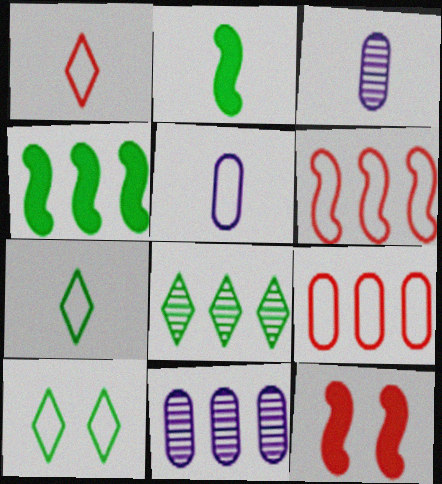[[1, 2, 3], 
[5, 6, 10], 
[5, 8, 12], 
[7, 11, 12]]